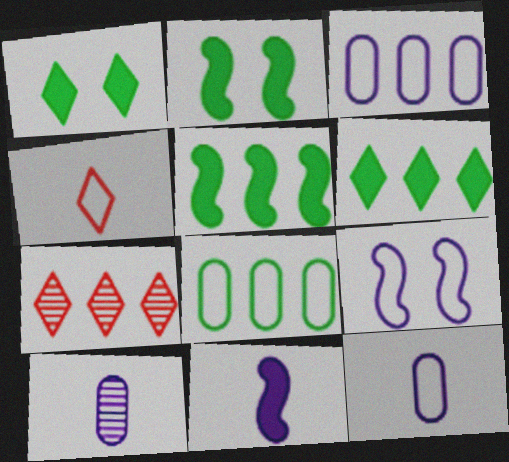[[2, 7, 12], 
[3, 5, 7], 
[4, 8, 9]]